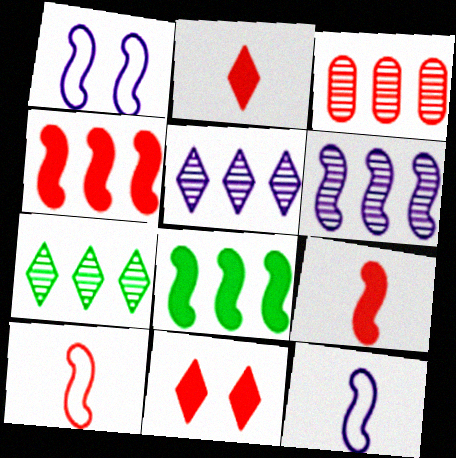[[3, 6, 7], 
[3, 10, 11]]